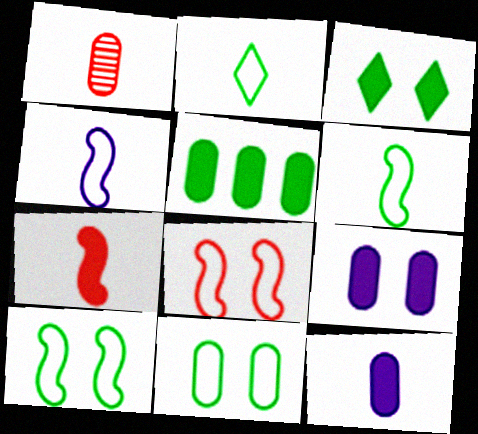[]